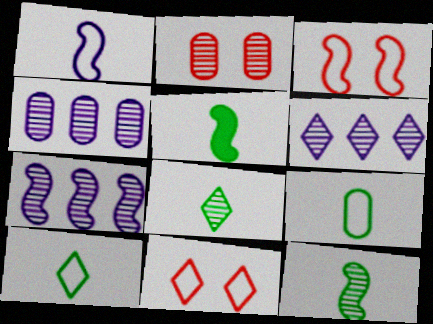[[2, 6, 12], 
[2, 7, 8], 
[3, 5, 7], 
[4, 5, 11], 
[4, 6, 7], 
[5, 8, 9]]